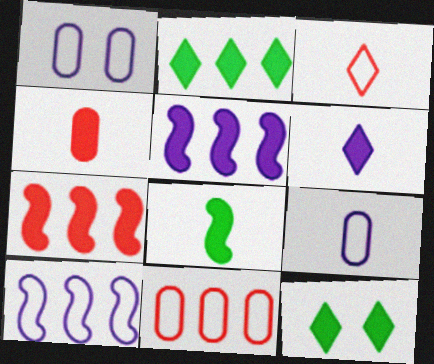[[4, 5, 12], 
[4, 6, 8]]